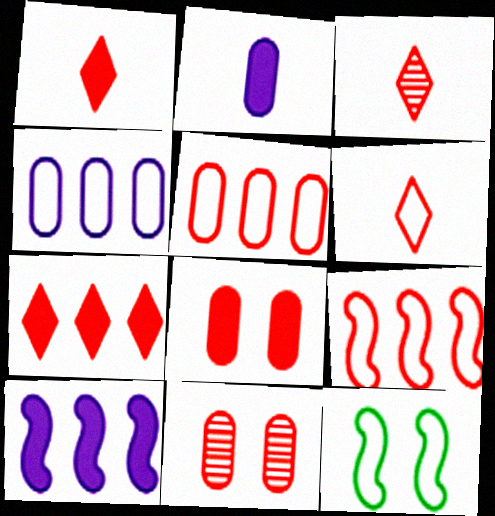[[1, 3, 6], 
[1, 9, 11], 
[3, 8, 9], 
[4, 6, 12]]